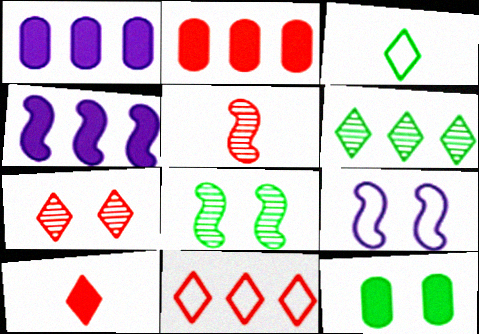[[4, 10, 12], 
[7, 9, 12], 
[7, 10, 11]]